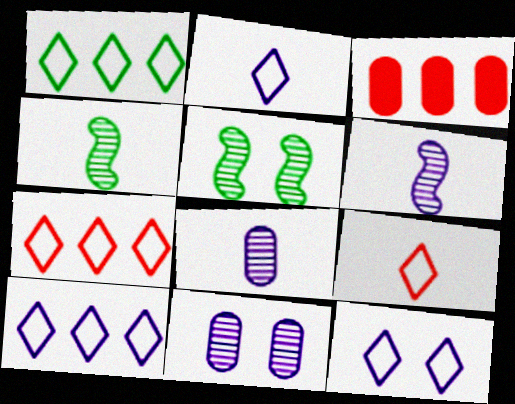[[1, 7, 10], 
[1, 9, 12], 
[2, 3, 5], 
[2, 10, 12], 
[3, 4, 12]]